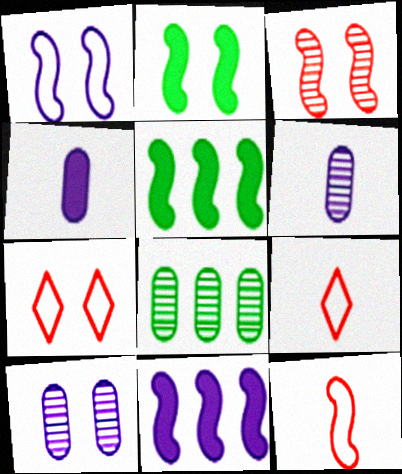[[1, 2, 3], 
[2, 7, 10], 
[5, 6, 7], 
[5, 9, 10]]